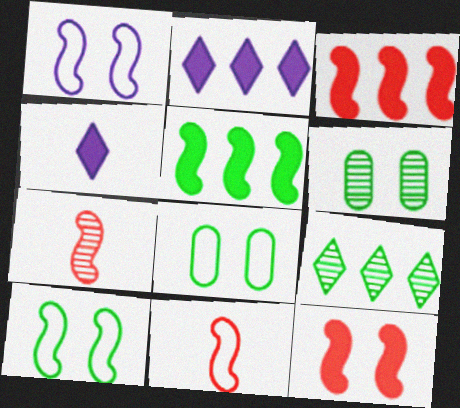[[1, 5, 7], 
[2, 6, 11], 
[2, 7, 8]]